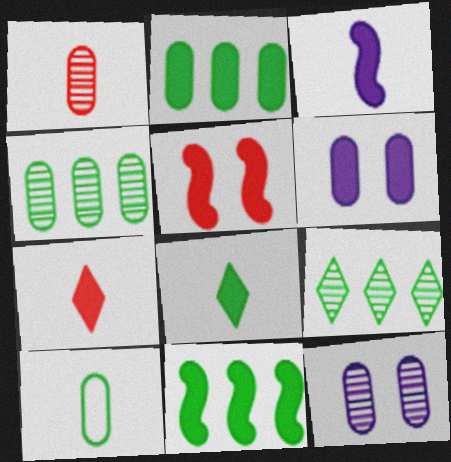[[1, 4, 12], 
[3, 5, 11], 
[6, 7, 11]]